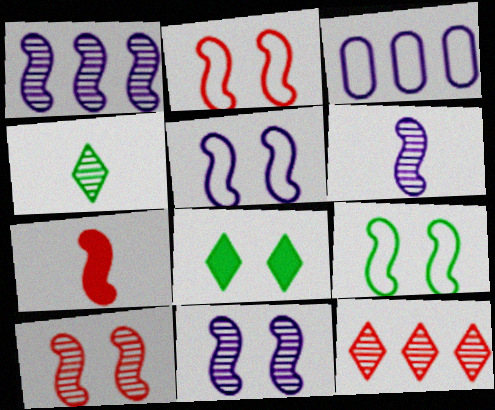[[1, 6, 11], 
[1, 7, 9], 
[2, 5, 9]]